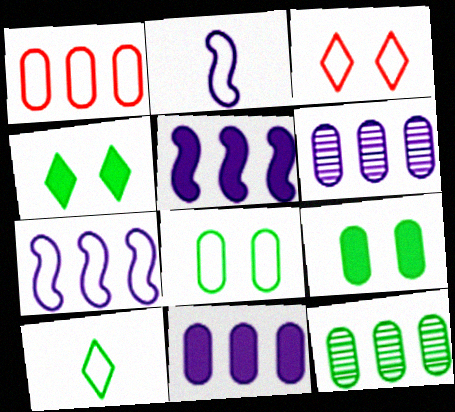[[1, 11, 12]]